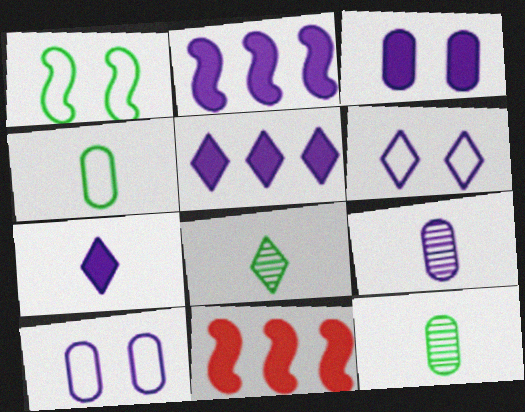[[2, 3, 7], 
[2, 6, 9], 
[6, 11, 12], 
[8, 10, 11]]